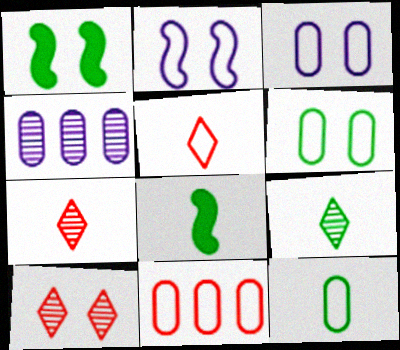[[1, 3, 10], 
[1, 4, 5], 
[3, 11, 12], 
[8, 9, 12]]